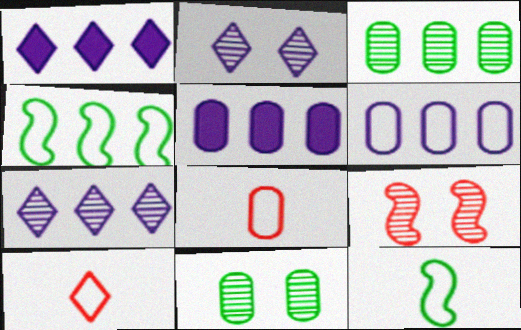[[2, 9, 11], 
[5, 8, 11]]